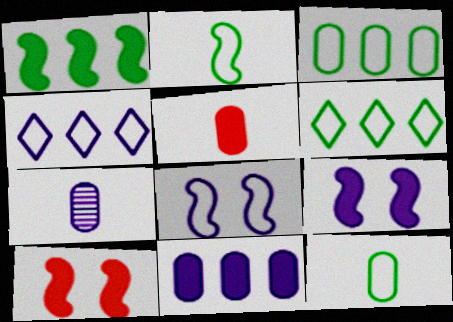[[4, 7, 9], 
[5, 7, 12], 
[6, 7, 10]]